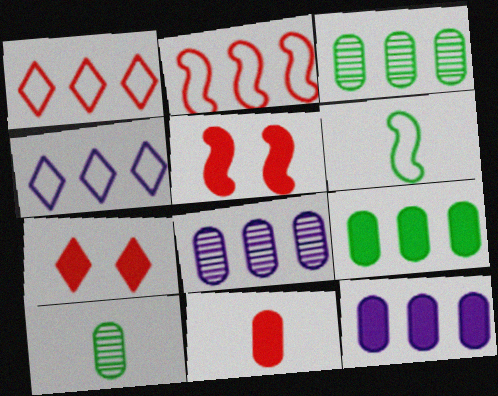[[4, 5, 10], 
[6, 7, 8]]